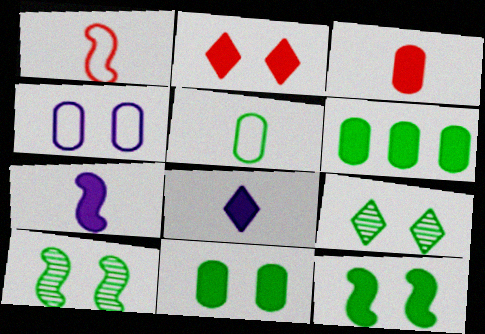[[2, 4, 10], 
[2, 6, 7]]